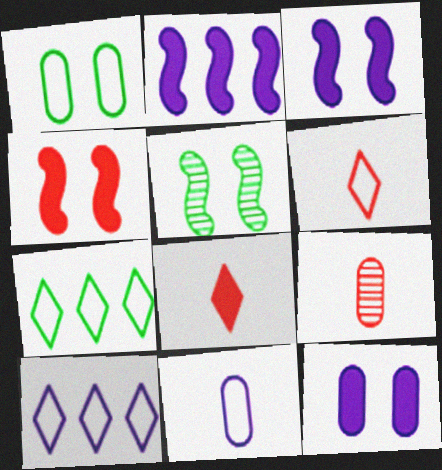[[3, 7, 9]]